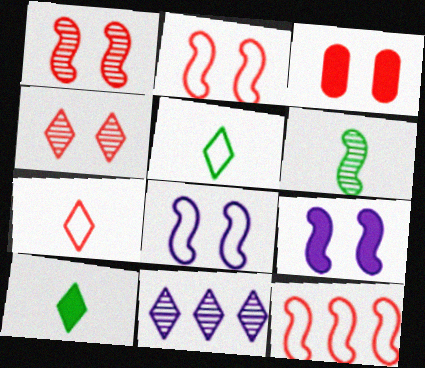[[2, 3, 4], 
[6, 9, 12]]